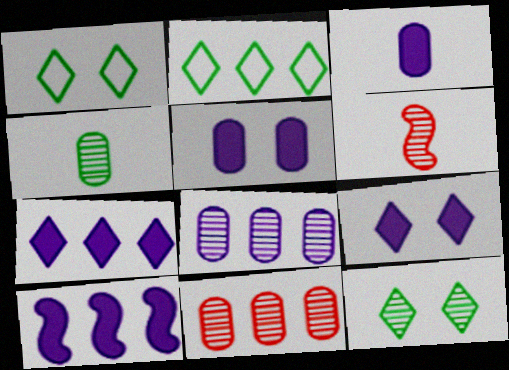[[2, 5, 6], 
[2, 10, 11], 
[3, 9, 10], 
[6, 8, 12]]